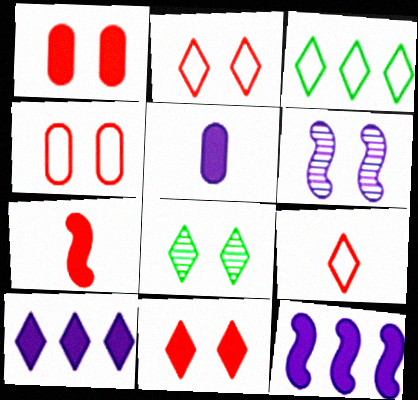[[8, 9, 10]]